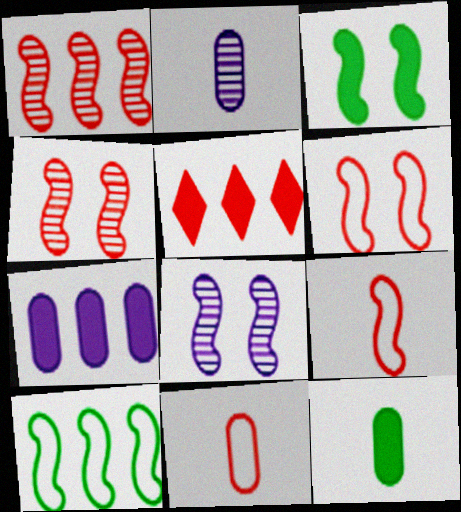[[2, 11, 12], 
[3, 6, 8], 
[4, 5, 11]]